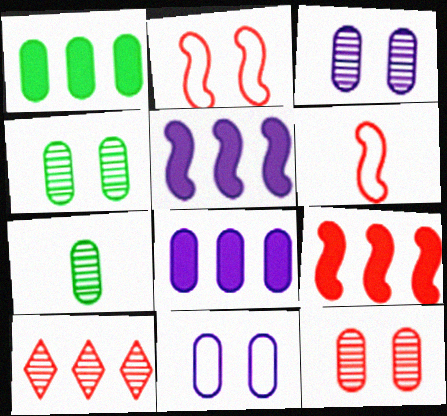[[3, 4, 12]]